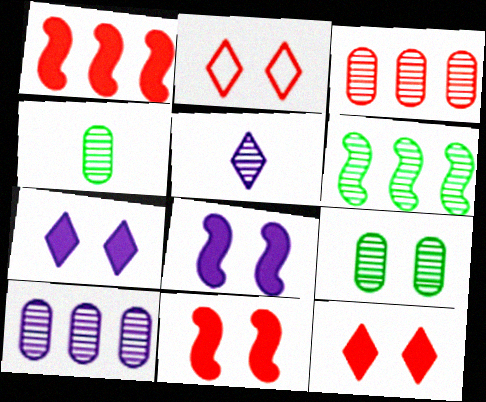[[2, 8, 9]]